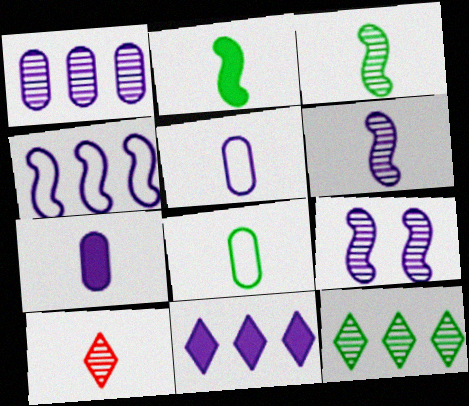[[1, 4, 11], 
[2, 5, 10], 
[5, 9, 11]]